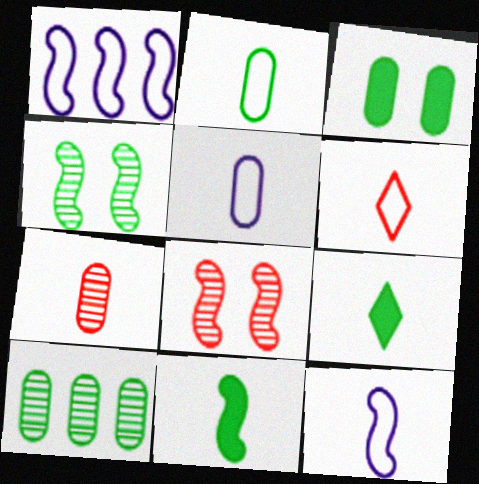[[1, 8, 11], 
[2, 3, 10], 
[2, 6, 12], 
[7, 9, 12]]